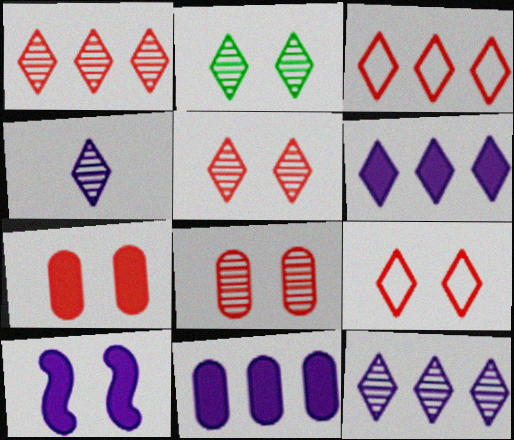[[1, 2, 4]]